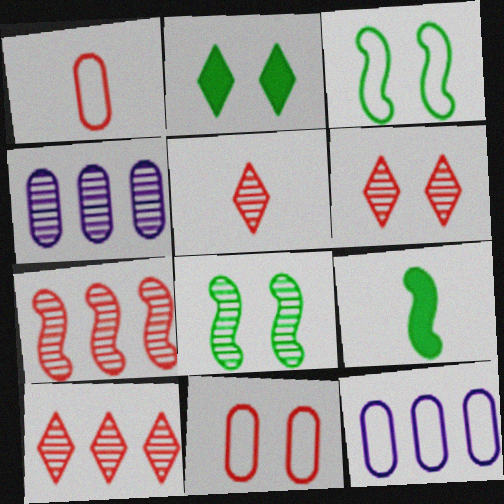[[4, 5, 8], 
[5, 6, 10], 
[6, 9, 12]]